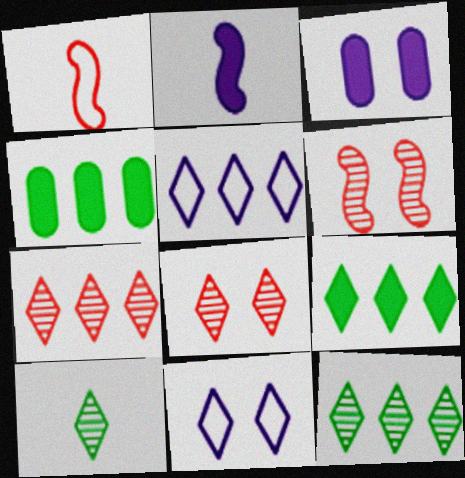[[1, 3, 12], 
[5, 7, 9]]